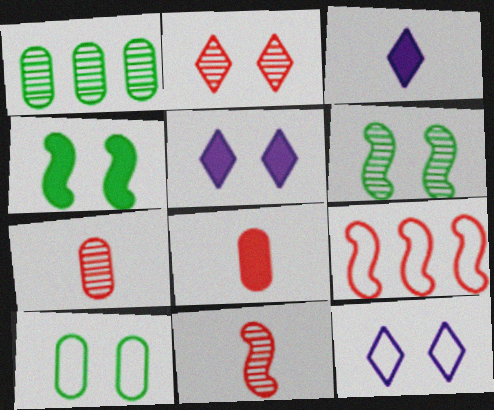[[2, 8, 9]]